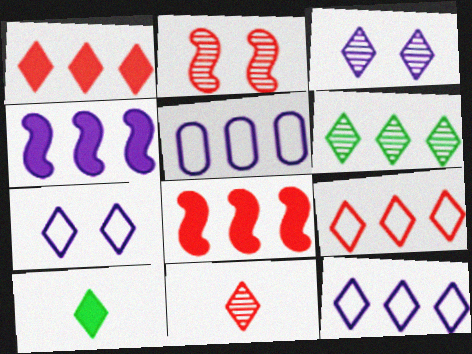[[1, 6, 12], 
[2, 5, 10], 
[3, 6, 11], 
[3, 9, 10], 
[5, 6, 8]]